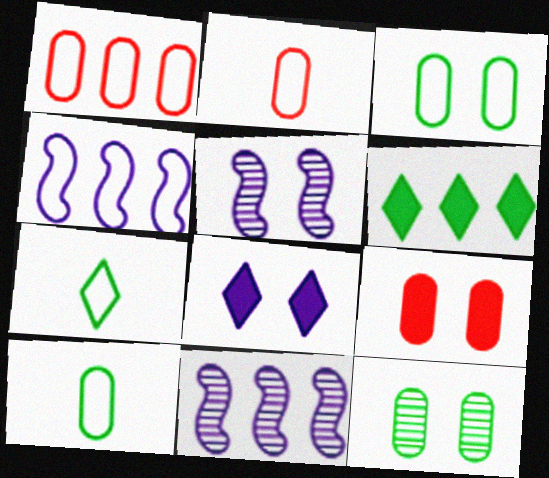[[1, 6, 11], 
[2, 5, 6], 
[7, 9, 11]]